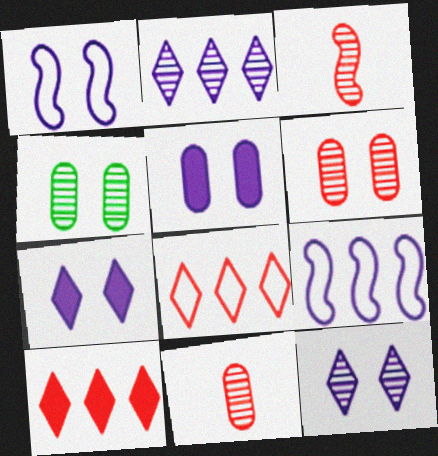[[1, 5, 12], 
[2, 3, 4]]